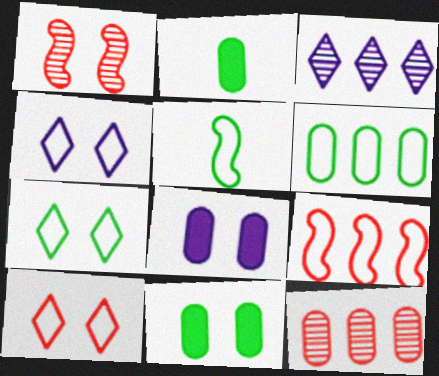[[1, 4, 11], 
[1, 7, 8], 
[4, 7, 10], 
[5, 6, 7]]